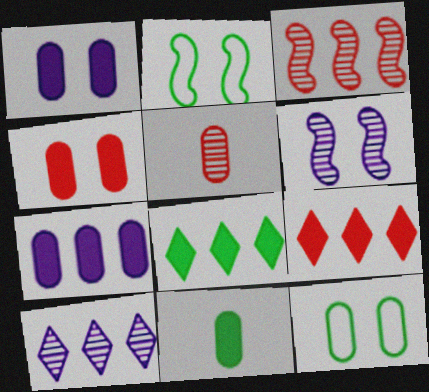[[4, 7, 11], 
[5, 7, 12]]